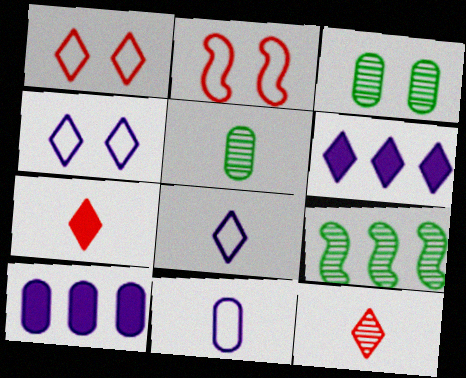[[2, 5, 6]]